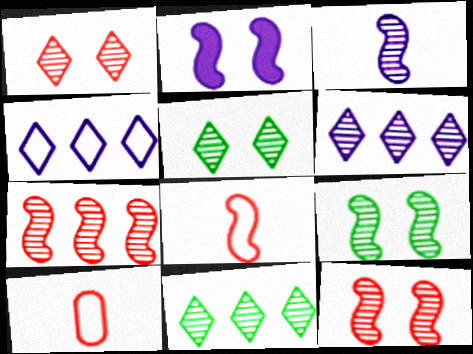[[2, 10, 11], 
[3, 7, 9]]